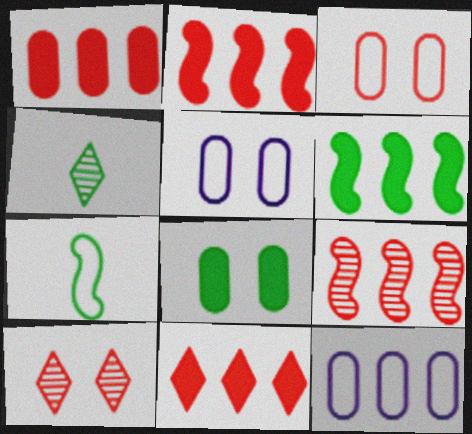[[1, 2, 11], 
[2, 4, 5]]